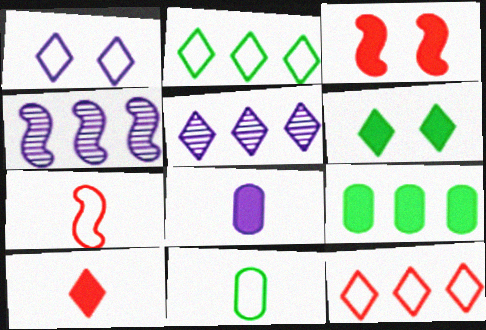[[1, 4, 8], 
[3, 5, 11], 
[4, 9, 12]]